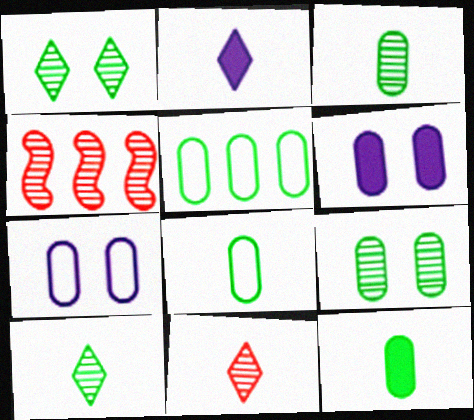[[3, 8, 12], 
[5, 9, 12]]